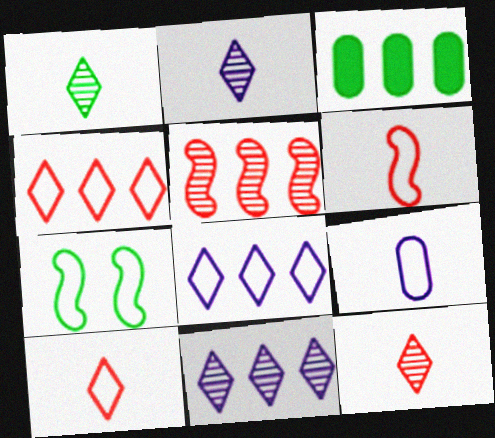[[1, 2, 12], 
[1, 3, 7], 
[3, 5, 8], 
[4, 7, 9]]